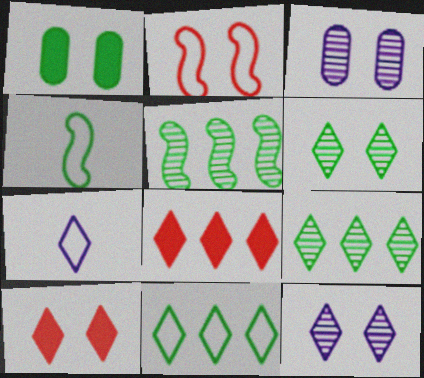[[1, 2, 12], 
[1, 4, 9], 
[3, 4, 8], 
[6, 7, 8], 
[7, 9, 10]]